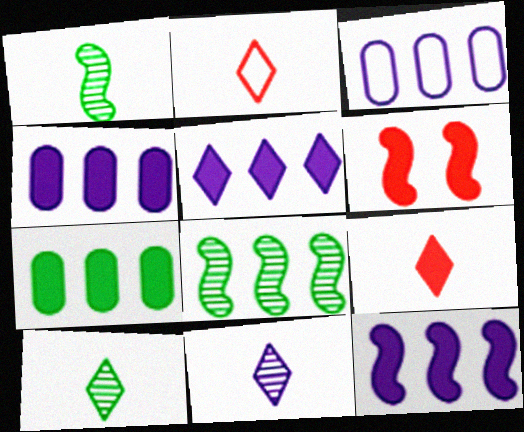[[3, 6, 10], 
[4, 5, 12]]